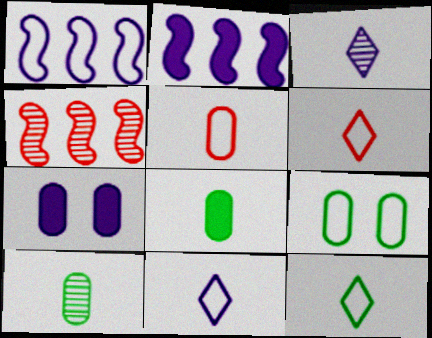[[1, 3, 7], 
[1, 6, 9], 
[4, 7, 12], 
[6, 11, 12]]